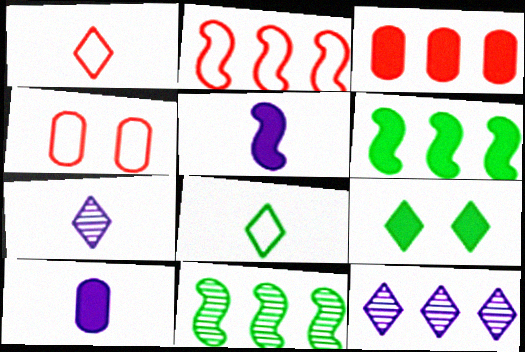[[1, 2, 4], 
[1, 9, 12], 
[3, 5, 9], 
[4, 6, 7]]